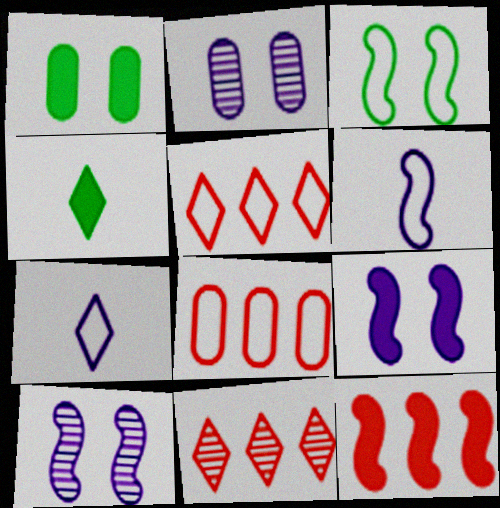[[1, 6, 11], 
[3, 7, 8], 
[4, 8, 10], 
[8, 11, 12]]